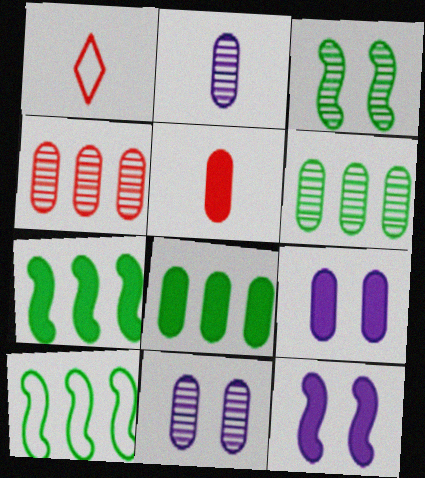[[1, 6, 12], 
[1, 7, 11], 
[5, 8, 9]]